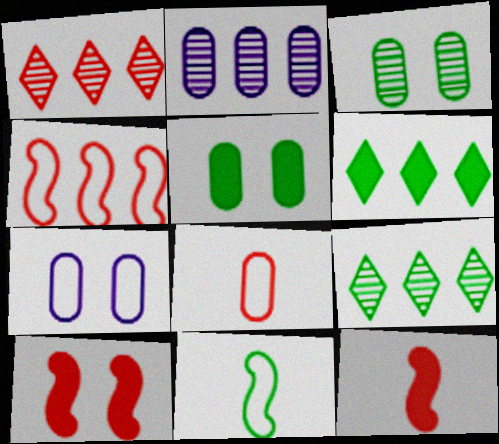[[1, 8, 10], 
[2, 4, 6], 
[2, 5, 8], 
[3, 6, 11], 
[5, 9, 11], 
[7, 9, 12]]